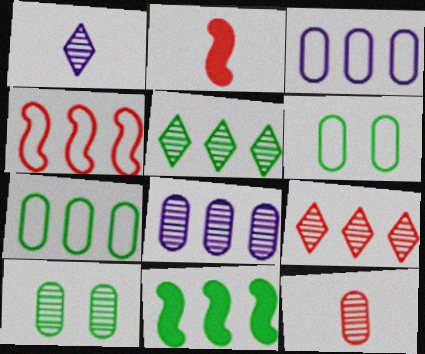[[3, 9, 11], 
[5, 7, 11], 
[8, 10, 12]]